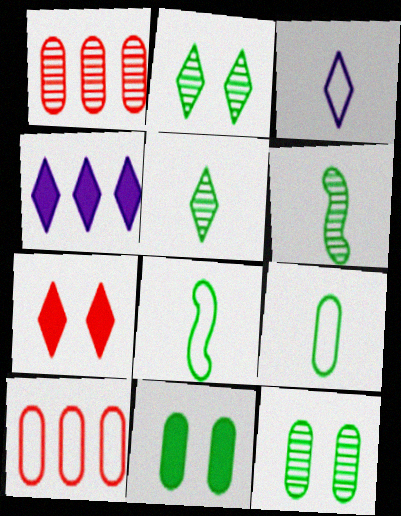[]